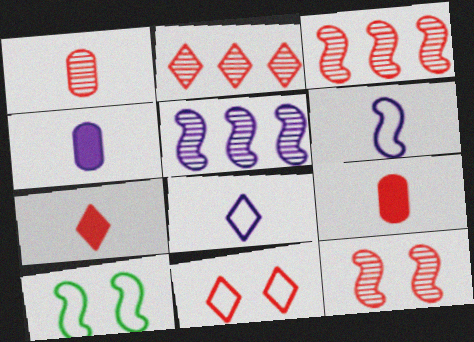[[1, 2, 12], 
[2, 4, 10], 
[2, 7, 11], 
[3, 9, 11]]